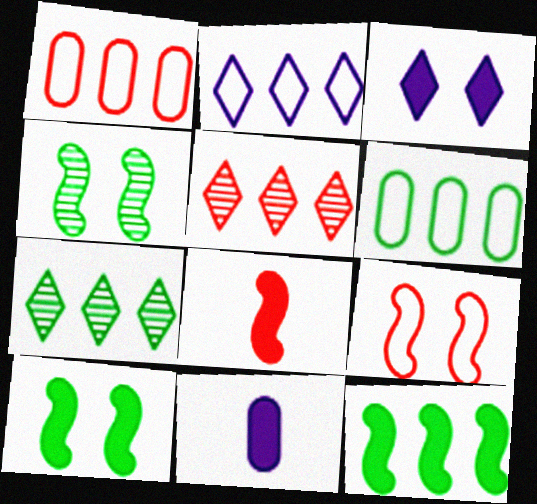[[6, 7, 12], 
[7, 9, 11]]